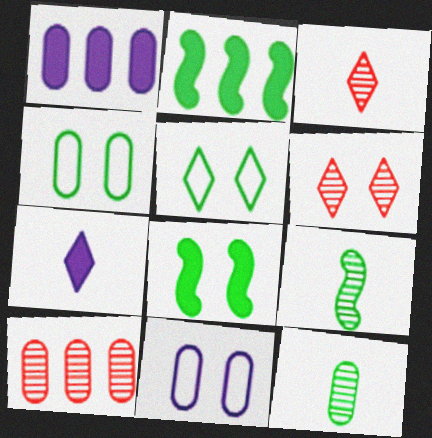[[2, 3, 11], 
[2, 5, 12], 
[6, 8, 11]]